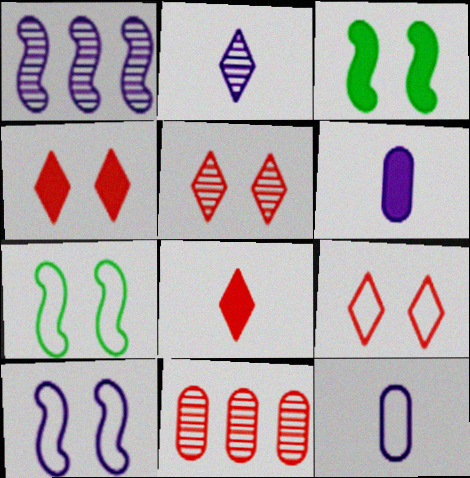[[4, 5, 9]]